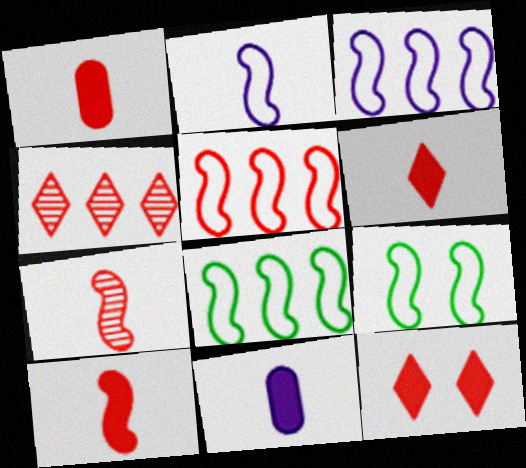[[1, 6, 10], 
[2, 5, 9], 
[3, 5, 8], 
[4, 9, 11]]